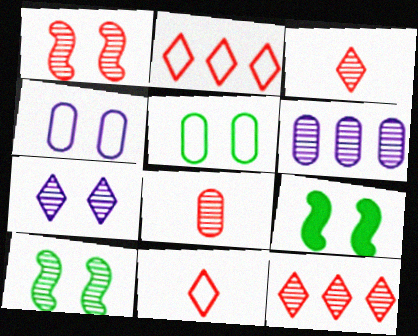[[1, 8, 12], 
[3, 6, 10], 
[6, 9, 11]]